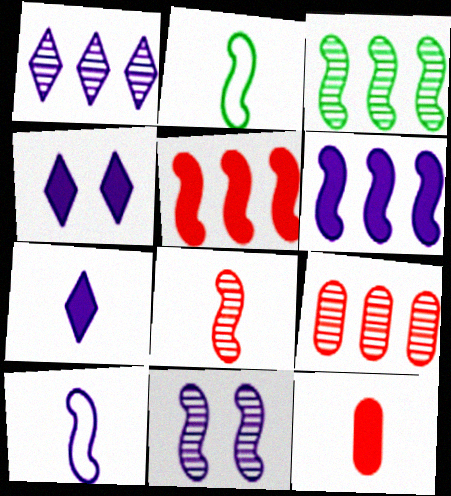[[1, 3, 9], 
[2, 4, 9], 
[2, 5, 11], 
[3, 8, 11], 
[6, 10, 11]]